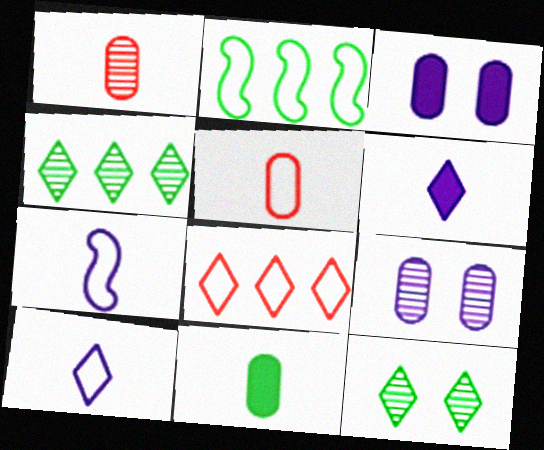[[2, 11, 12], 
[6, 8, 12]]